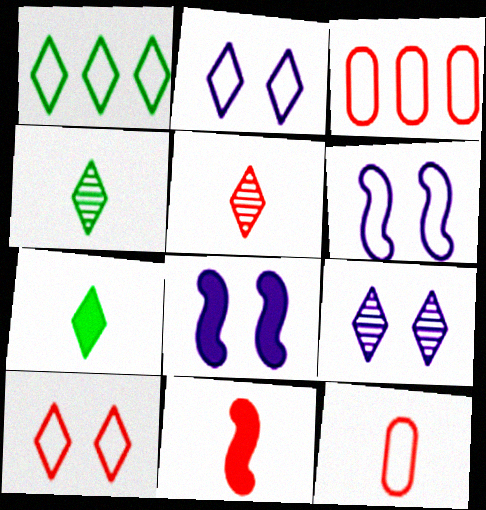[[1, 6, 12], 
[3, 4, 8], 
[5, 11, 12]]